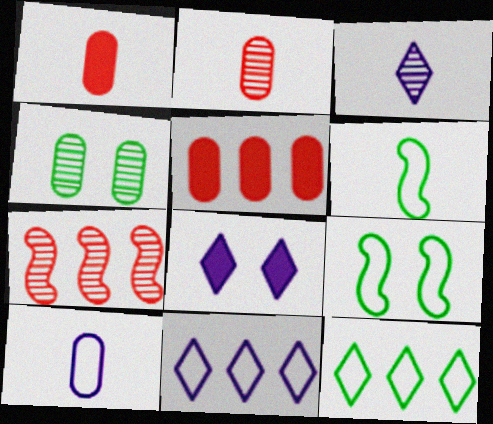[[1, 3, 6], 
[3, 4, 7], 
[3, 5, 9], 
[3, 8, 11], 
[4, 5, 10]]